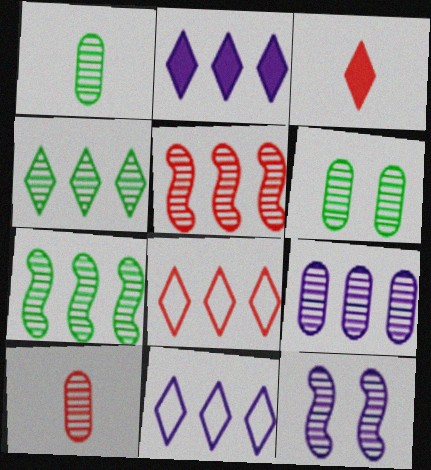[[2, 4, 8], 
[4, 5, 9], 
[4, 10, 12], 
[6, 9, 10]]